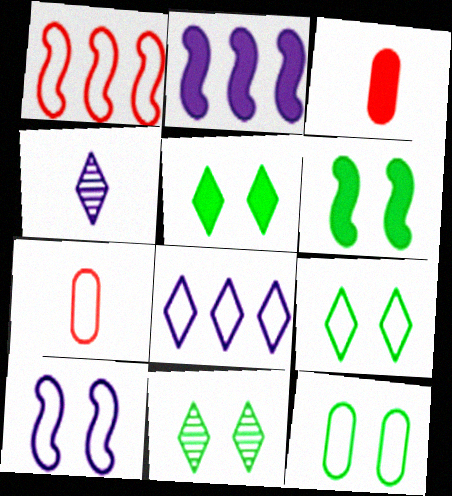[[2, 3, 5], 
[2, 7, 11], 
[5, 9, 11], 
[6, 11, 12]]